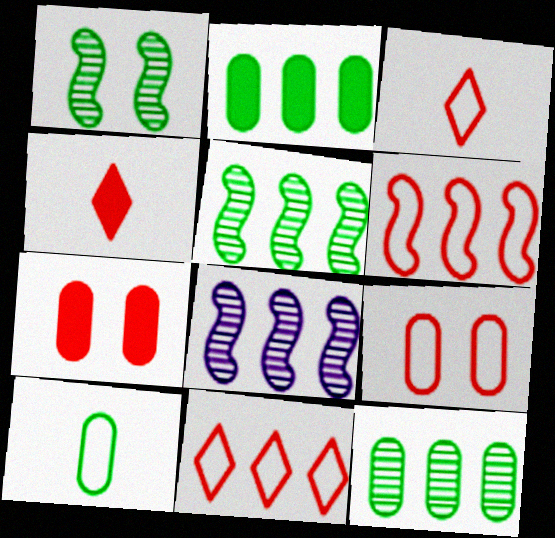[[2, 8, 11], 
[3, 6, 9]]